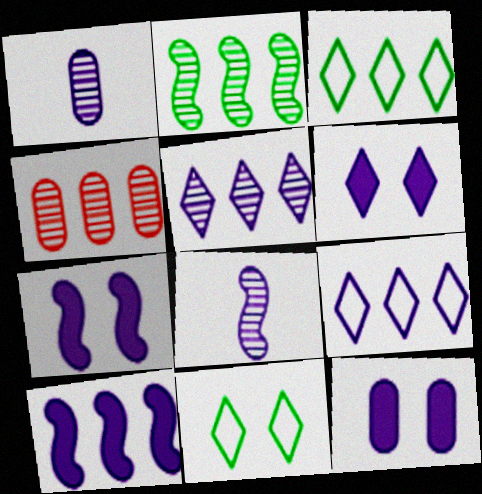[[1, 7, 9], 
[2, 4, 5], 
[3, 4, 10], 
[6, 7, 12], 
[8, 9, 12]]